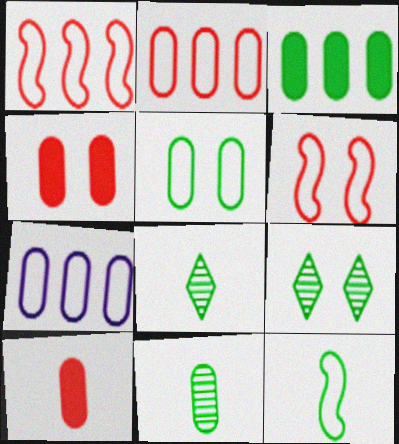[[3, 5, 11], 
[3, 9, 12], 
[4, 7, 11]]